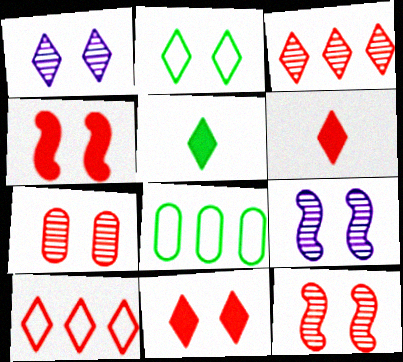[[1, 2, 11], 
[1, 5, 10], 
[6, 8, 9]]